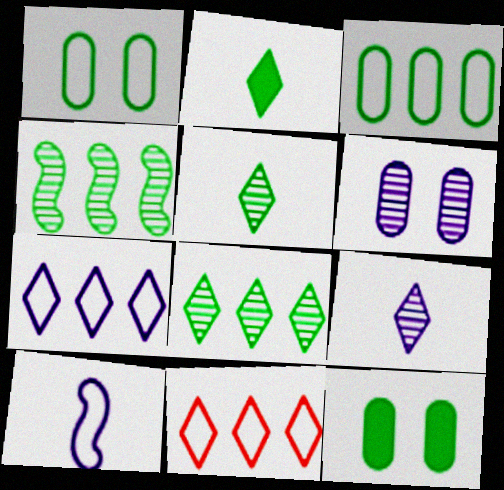[[1, 2, 4], 
[1, 10, 11]]